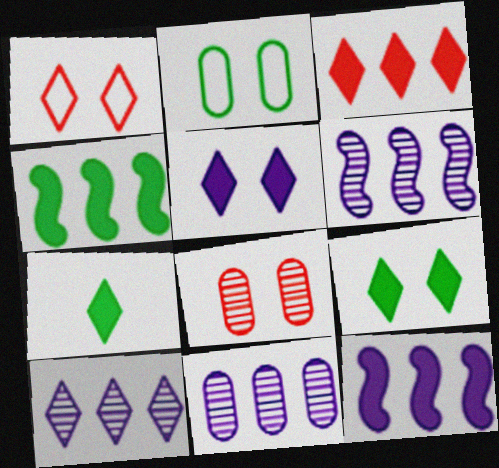[[1, 7, 10], 
[3, 5, 7], 
[6, 10, 11]]